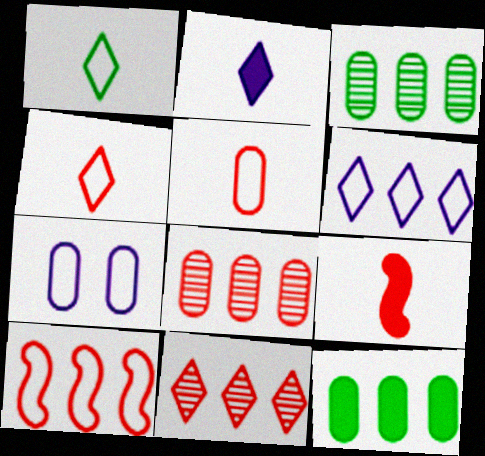[[1, 7, 10]]